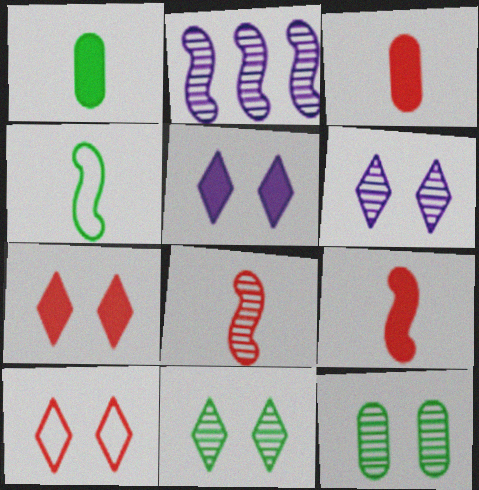[[1, 2, 10], 
[5, 10, 11]]